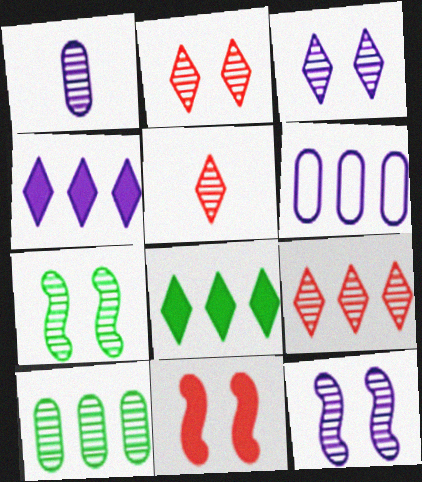[[1, 7, 9], 
[2, 5, 9], 
[5, 10, 12]]